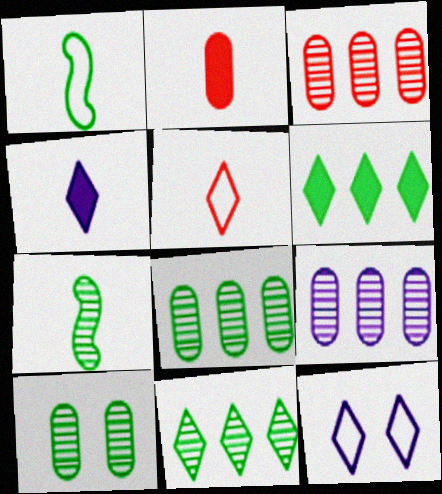[[1, 6, 10], 
[3, 8, 9], 
[7, 10, 11]]